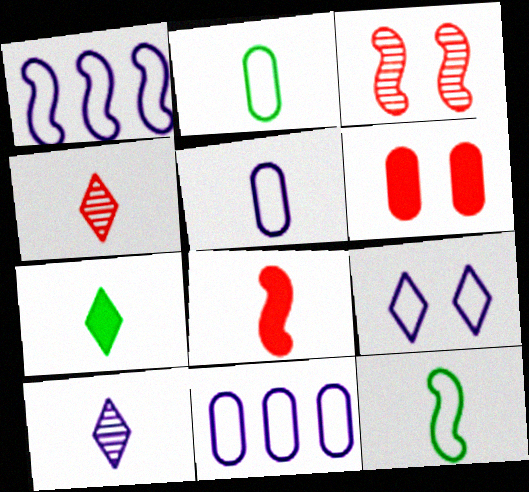[[1, 5, 9], 
[2, 8, 10], 
[3, 7, 11]]